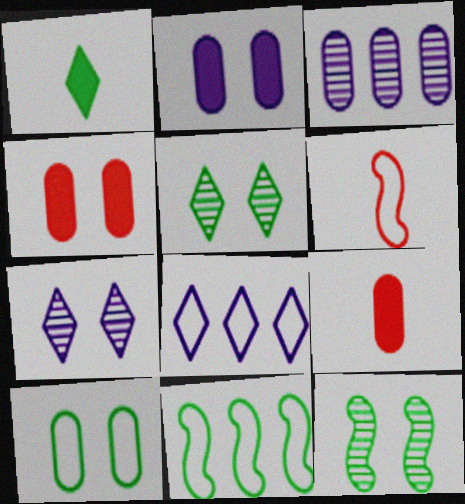[[3, 9, 10], 
[6, 8, 10], 
[7, 9, 11], 
[8, 9, 12]]